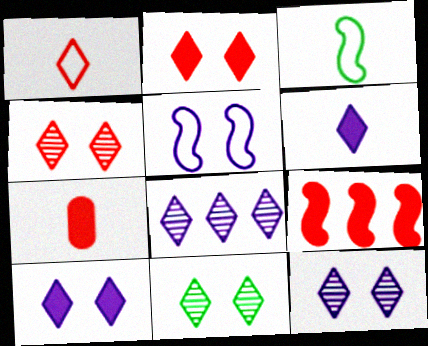[[2, 7, 9], 
[4, 11, 12]]